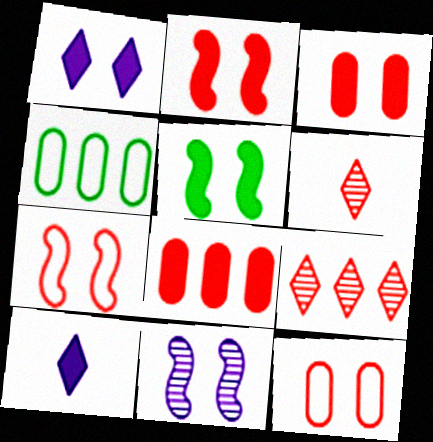[[1, 3, 5], 
[5, 7, 11], 
[5, 8, 10], 
[6, 7, 8]]